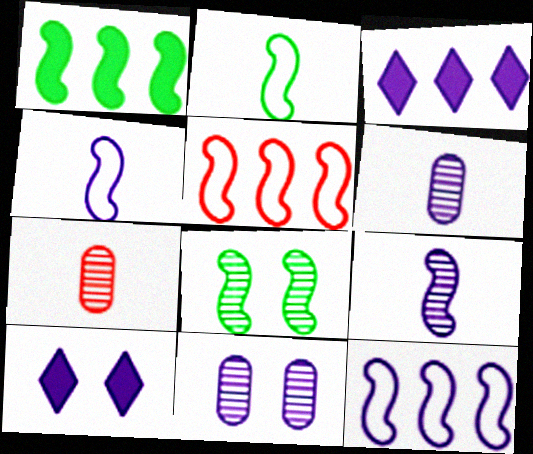[[1, 2, 8], 
[3, 4, 11], 
[6, 10, 12]]